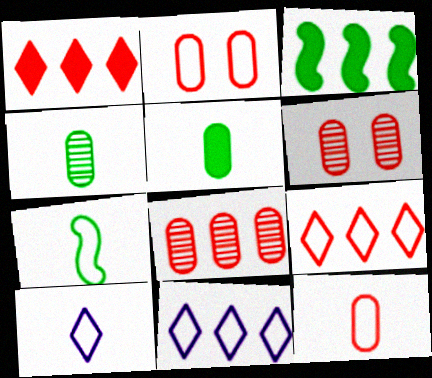[[2, 7, 11], 
[3, 6, 10], 
[3, 8, 11], 
[7, 10, 12]]